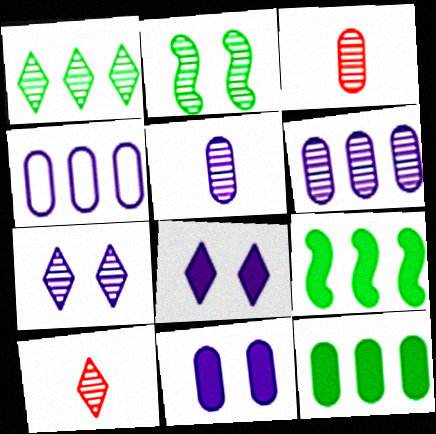[[1, 7, 10], 
[2, 6, 10], 
[4, 5, 11]]